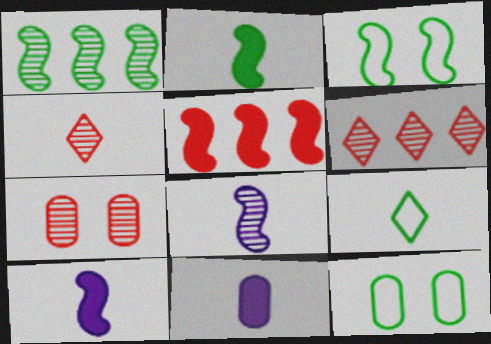[[1, 2, 3], 
[3, 5, 8], 
[3, 6, 11], 
[6, 10, 12]]